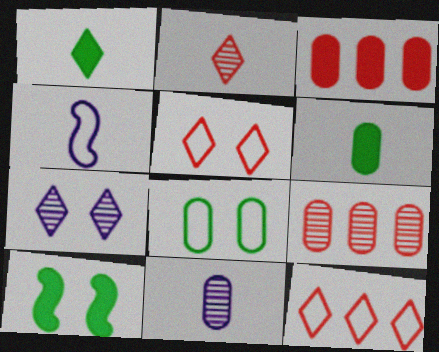[[1, 7, 12], 
[2, 4, 6], 
[3, 8, 11], 
[4, 8, 12], 
[10, 11, 12]]